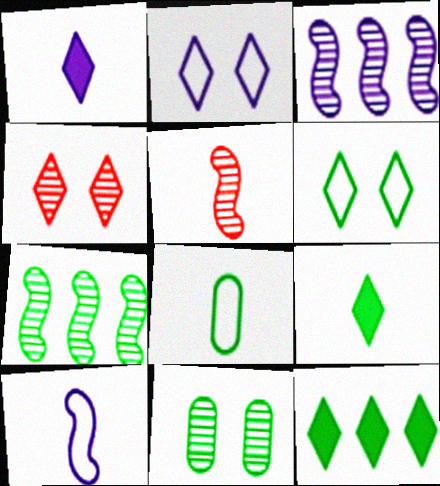[[1, 5, 8]]